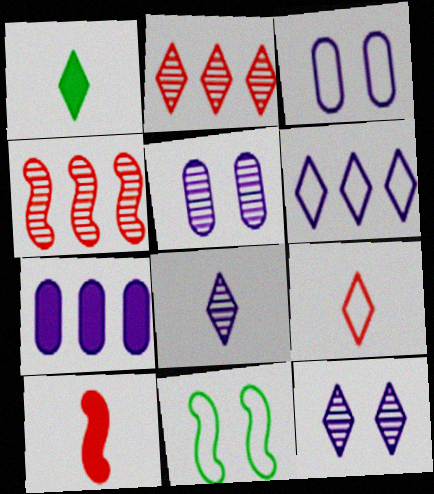[[1, 3, 4], 
[1, 8, 9]]